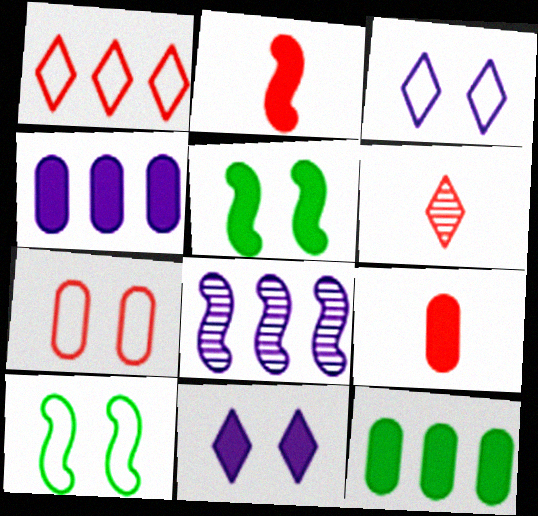[[1, 8, 12], 
[2, 8, 10], 
[2, 11, 12], 
[3, 7, 10], 
[4, 6, 10]]